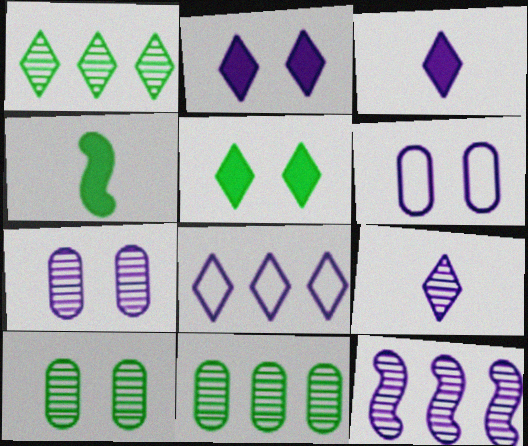[[2, 8, 9], 
[3, 6, 12], 
[7, 9, 12]]